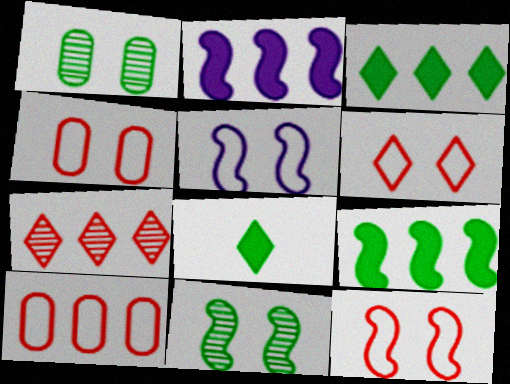[[4, 6, 12]]